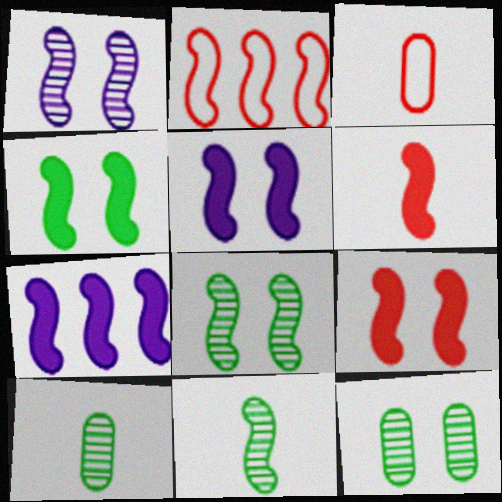[[2, 5, 11], 
[4, 5, 9], 
[4, 6, 7]]